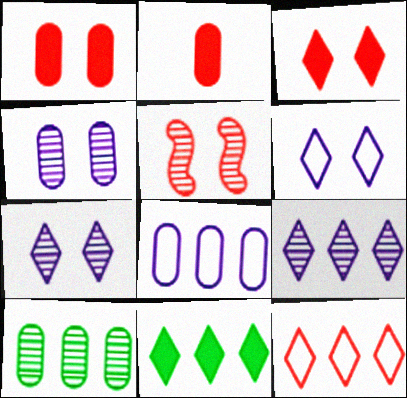[[2, 5, 12], 
[9, 11, 12]]